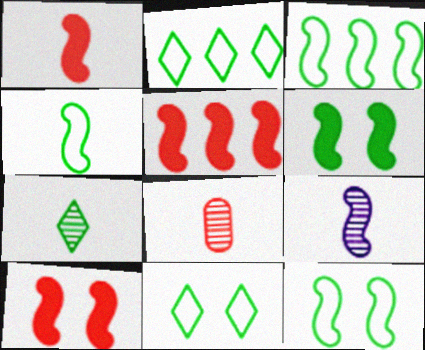[[1, 4, 9], 
[1, 5, 10], 
[3, 4, 12], 
[3, 9, 10], 
[5, 9, 12], 
[7, 8, 9]]